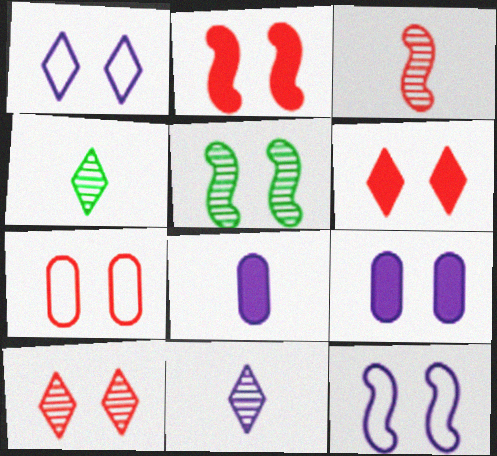[[2, 5, 12], 
[2, 7, 10]]